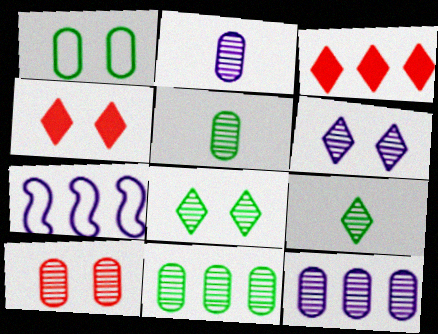[[2, 10, 11], 
[3, 7, 11], 
[4, 5, 7], 
[5, 10, 12]]